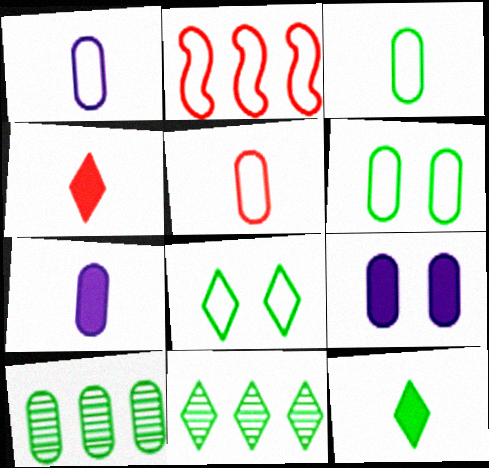[[1, 2, 8], 
[1, 3, 5], 
[5, 9, 10], 
[8, 11, 12]]